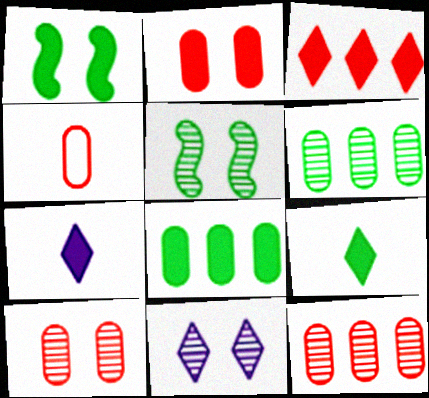[[1, 8, 9], 
[2, 4, 12], 
[5, 10, 11]]